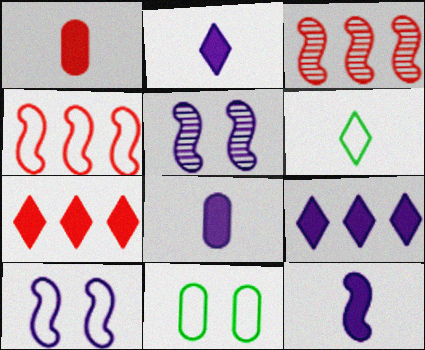[[2, 3, 11], 
[2, 8, 12]]